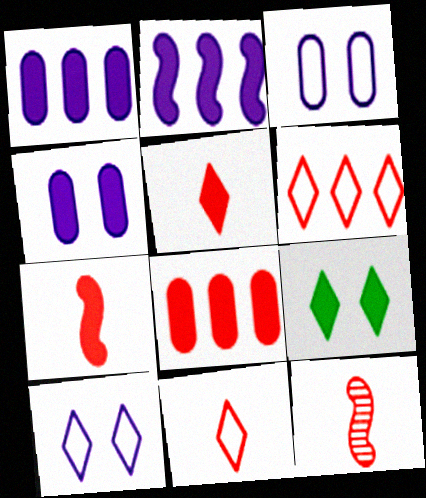[[1, 7, 9]]